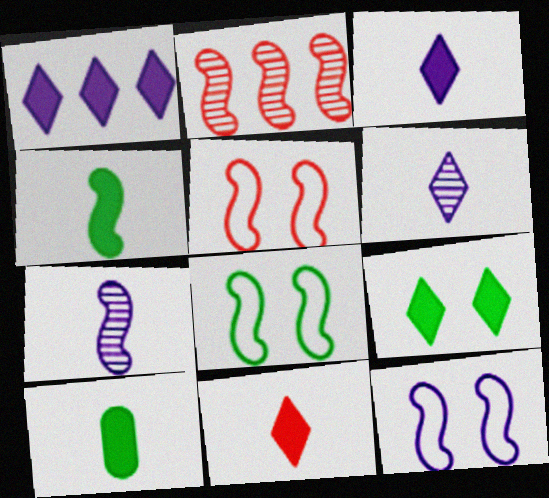[[1, 9, 11], 
[2, 4, 12], 
[5, 8, 12]]